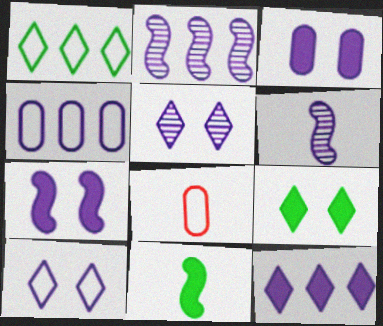[[2, 4, 12], 
[2, 8, 9]]